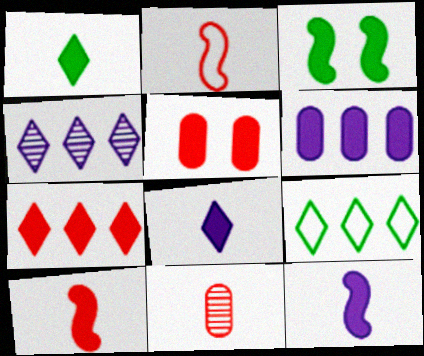[[4, 7, 9], 
[5, 7, 10]]